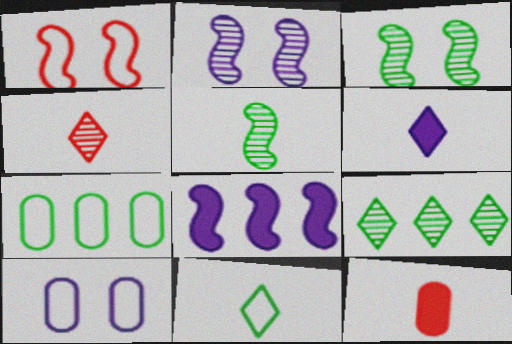[[1, 5, 8], 
[4, 6, 11]]